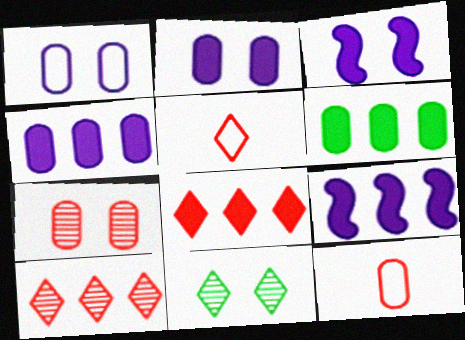[[6, 8, 9], 
[9, 11, 12]]